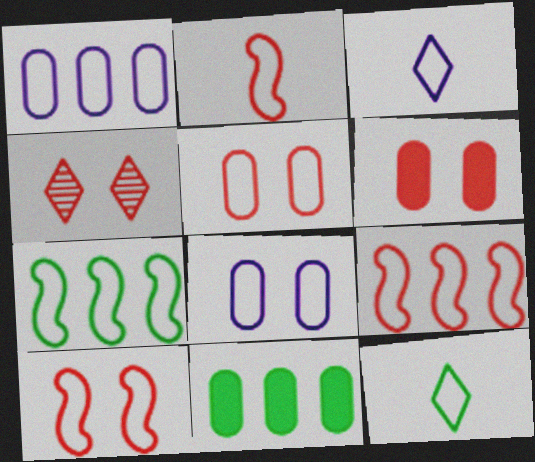[[1, 10, 12], 
[2, 9, 10], 
[3, 5, 7], 
[4, 6, 10], 
[8, 9, 12]]